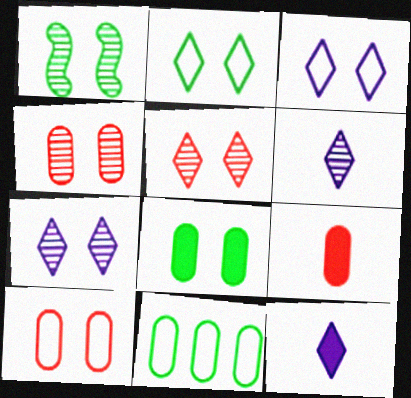[[1, 2, 8], 
[1, 4, 7]]